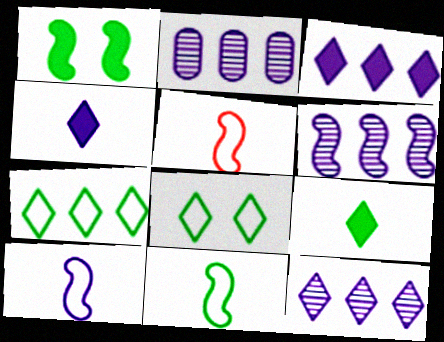[[1, 5, 6], 
[2, 6, 12], 
[5, 10, 11]]